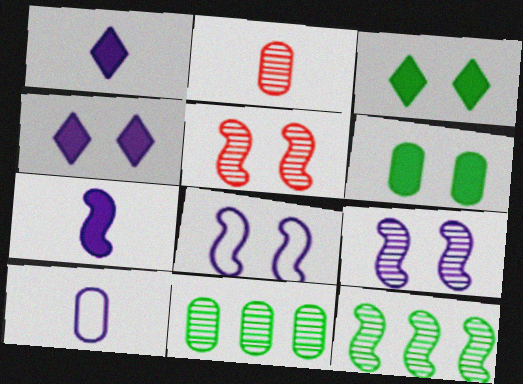[]